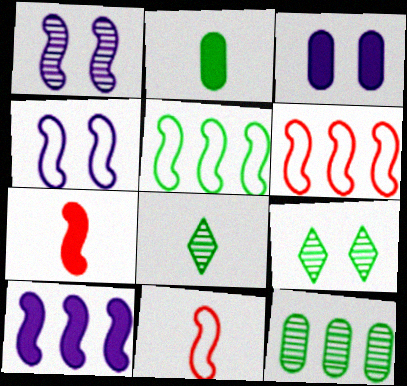[[1, 5, 7], 
[2, 5, 9], 
[3, 6, 8], 
[4, 5, 11]]